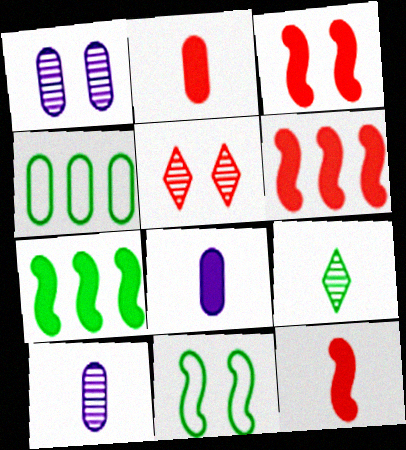[[1, 2, 4], 
[3, 6, 12]]